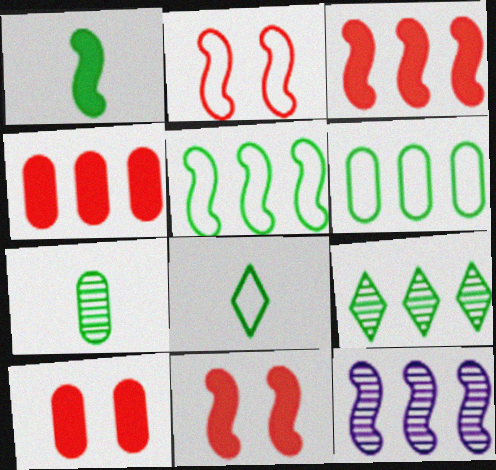[[1, 2, 12], 
[1, 7, 8], 
[3, 5, 12], 
[8, 10, 12]]